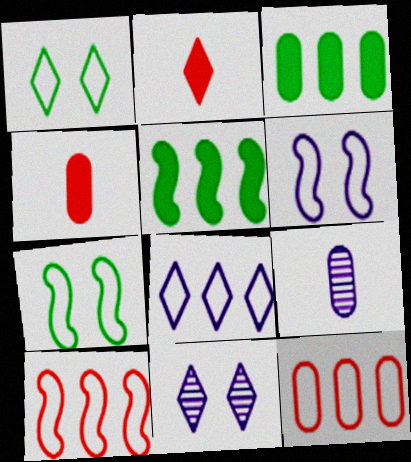[]